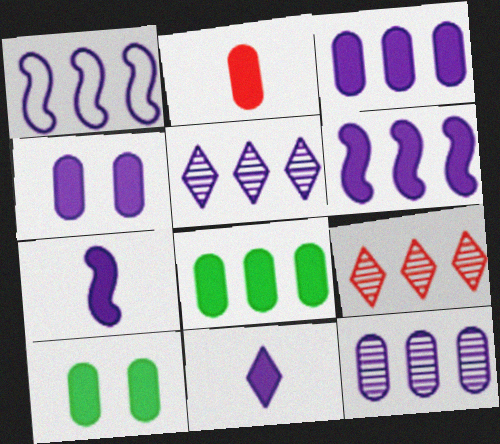[[1, 3, 5], 
[1, 8, 9], 
[2, 3, 10], 
[2, 4, 8], 
[4, 6, 11]]